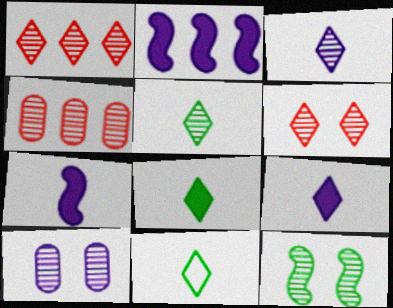[[3, 4, 12], 
[5, 8, 11], 
[6, 10, 12]]